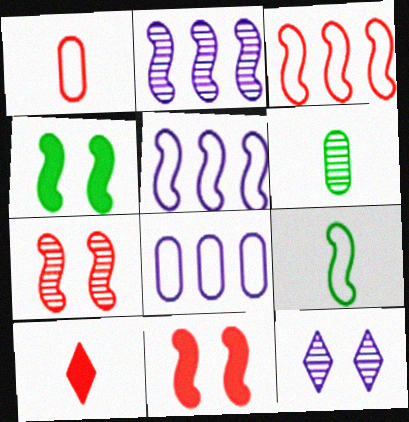[[2, 9, 11]]